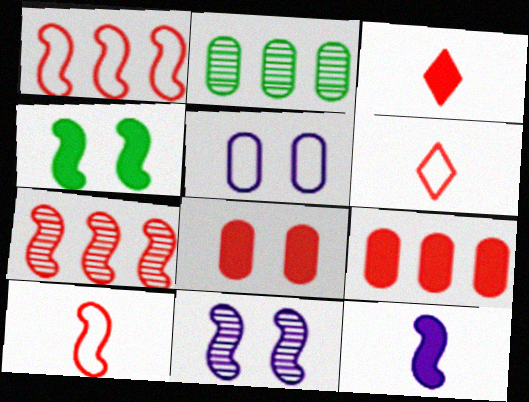[[6, 7, 8]]